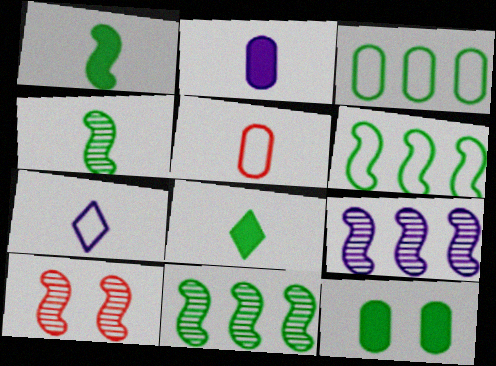[[4, 9, 10]]